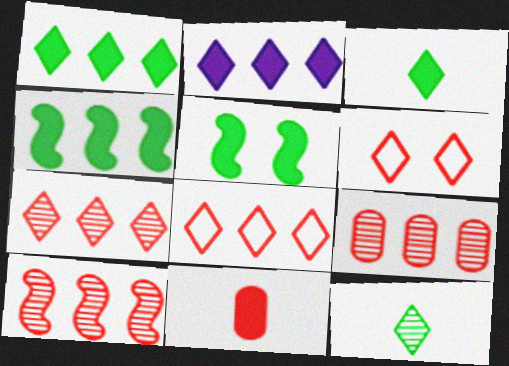[[2, 5, 11], 
[2, 6, 12], 
[6, 10, 11], 
[7, 9, 10]]